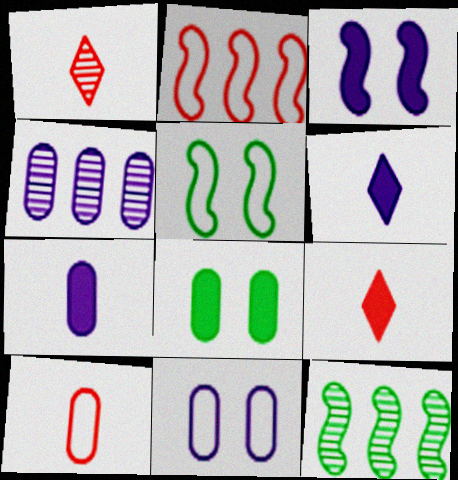[[4, 5, 9], 
[4, 7, 11], 
[4, 8, 10], 
[9, 11, 12]]